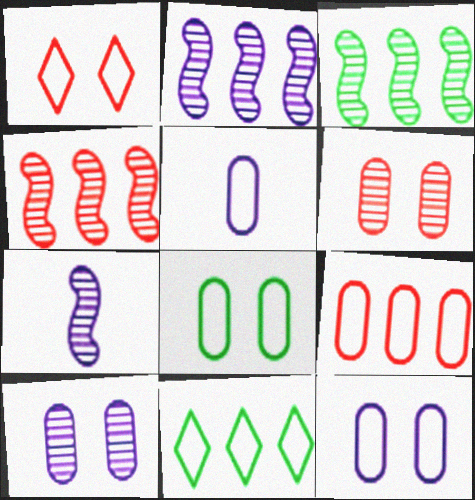[[2, 3, 4], 
[5, 8, 9]]